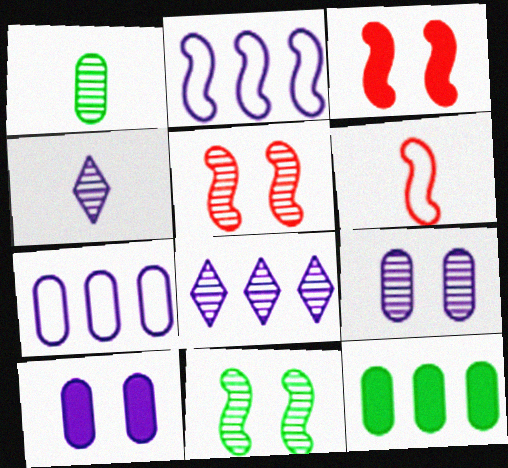[[1, 5, 8], 
[2, 4, 10]]